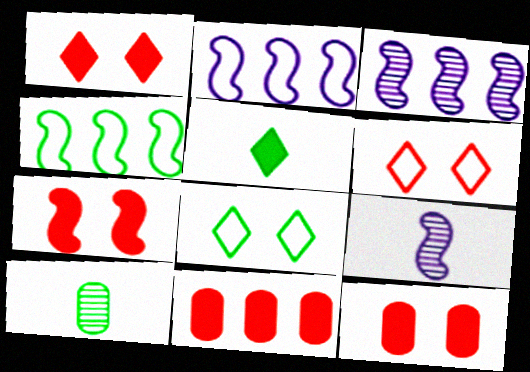[[1, 2, 10], 
[1, 7, 12], 
[4, 7, 9], 
[8, 9, 11]]